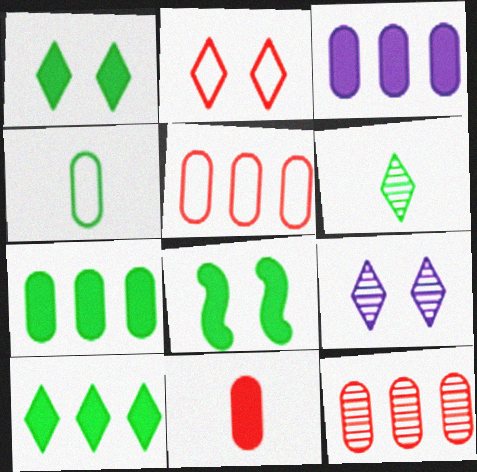[[1, 2, 9]]